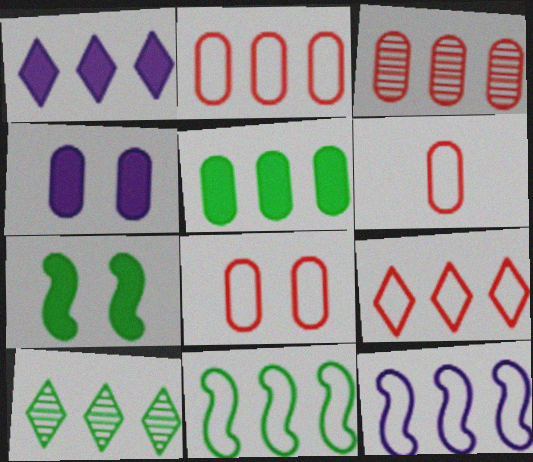[[1, 3, 11], 
[1, 9, 10], 
[2, 6, 8], 
[5, 10, 11]]